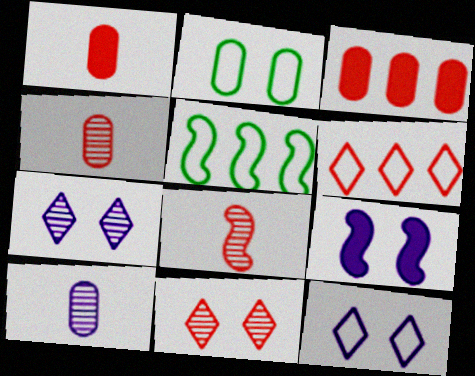[[1, 5, 7], 
[2, 3, 10], 
[2, 9, 11], 
[5, 8, 9]]